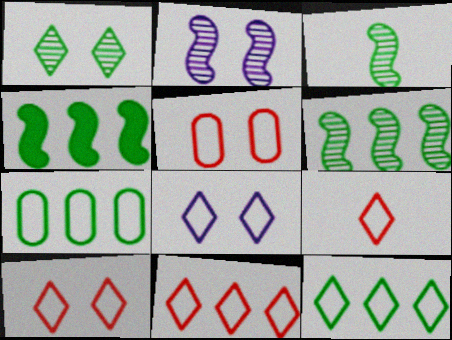[[8, 9, 12], 
[9, 10, 11]]